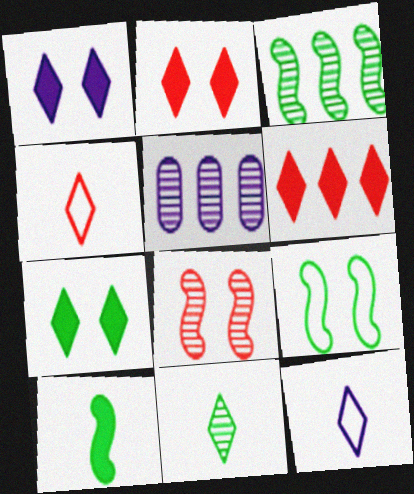[[1, 2, 7], 
[3, 9, 10], 
[5, 8, 11]]